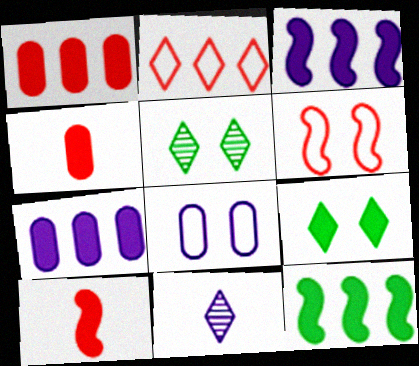[[2, 9, 11], 
[3, 4, 9], 
[3, 8, 11], 
[7, 9, 10]]